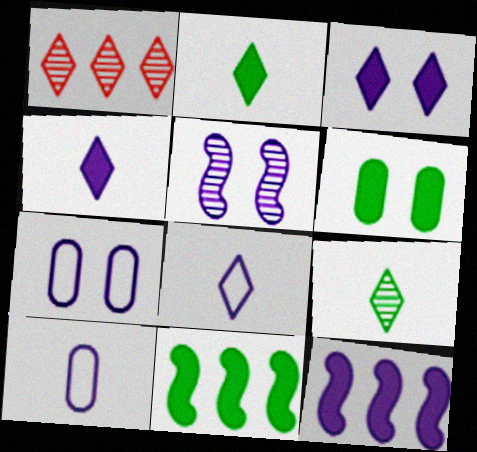[[2, 6, 11], 
[3, 5, 7]]